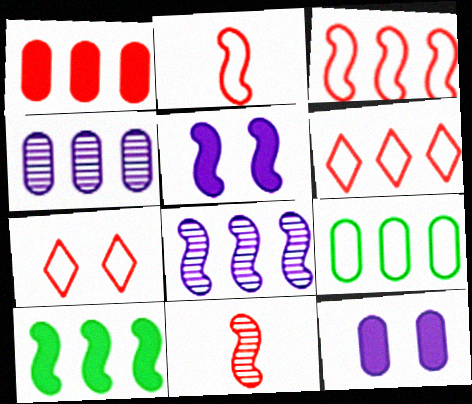[[1, 4, 9], 
[1, 7, 11], 
[3, 8, 10], 
[4, 6, 10]]